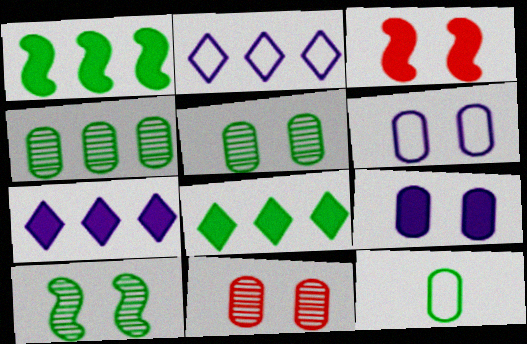[[8, 10, 12]]